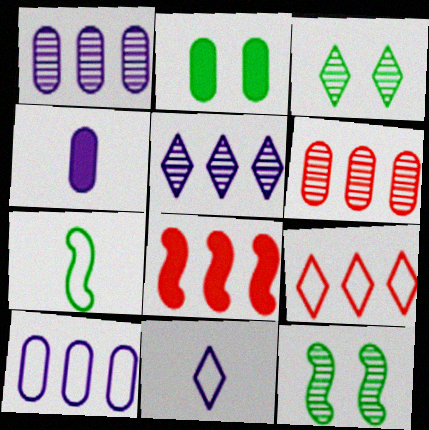[[4, 9, 12], 
[6, 8, 9]]